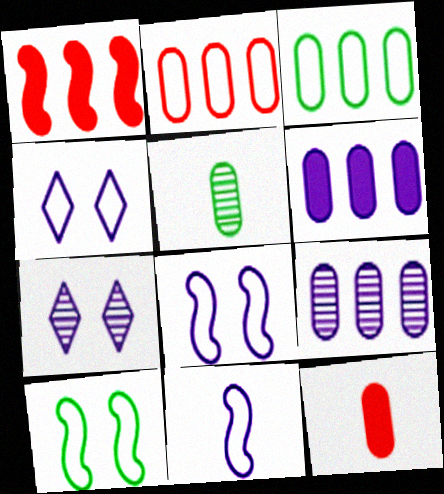[[1, 4, 5], 
[6, 7, 11]]